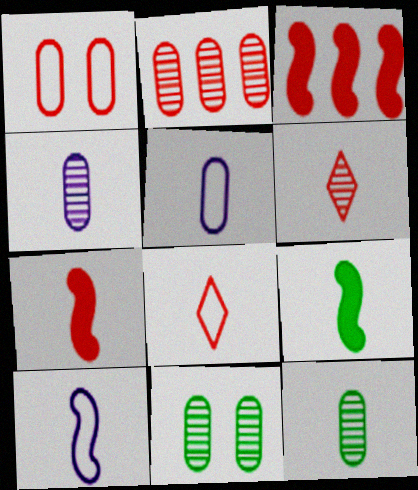[[1, 3, 6], 
[2, 4, 11], 
[4, 8, 9], 
[5, 6, 9]]